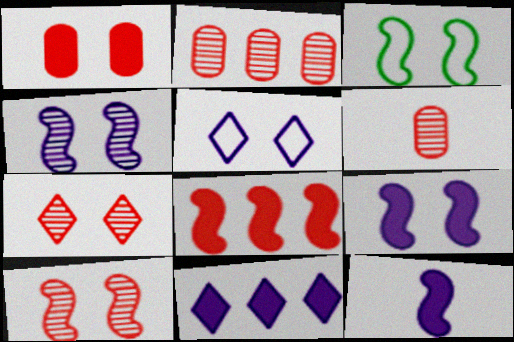[[3, 6, 11], 
[3, 9, 10]]